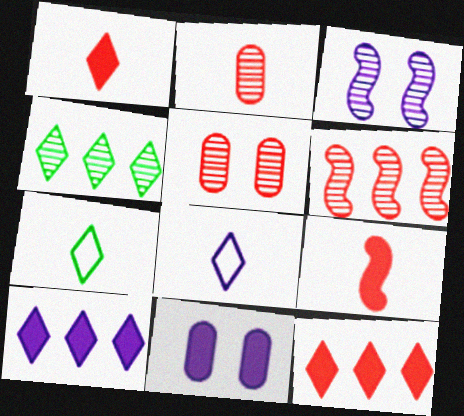[[2, 3, 4], 
[6, 7, 11]]